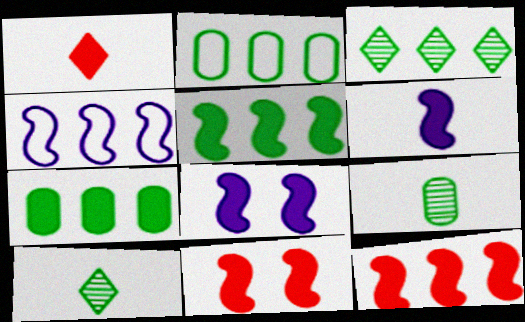[[1, 7, 8], 
[2, 3, 5], 
[5, 6, 11]]